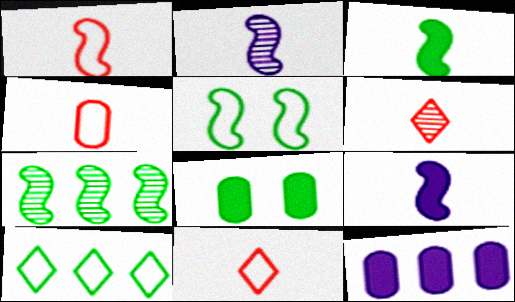[[1, 2, 3], 
[1, 4, 11], 
[3, 5, 7], 
[5, 6, 12]]